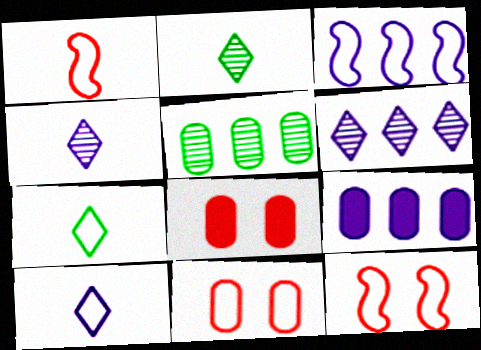[[2, 3, 8], 
[2, 9, 12], 
[3, 6, 9], 
[3, 7, 11]]